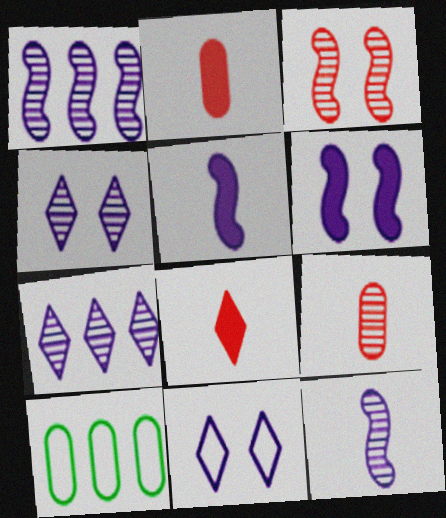[]